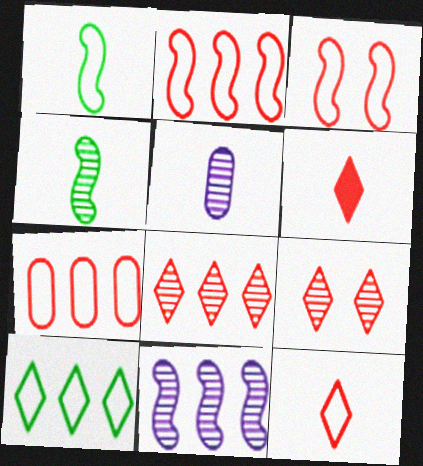[[1, 5, 6], 
[3, 7, 12]]